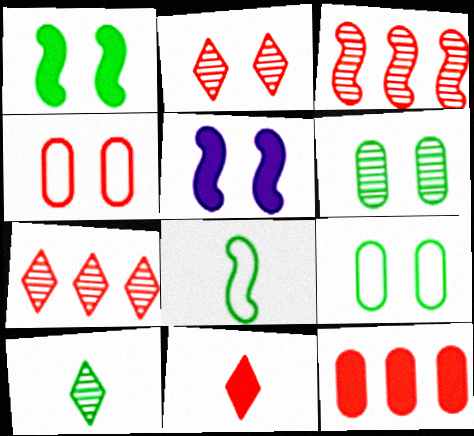[[2, 5, 9], 
[3, 4, 11], 
[3, 5, 8]]